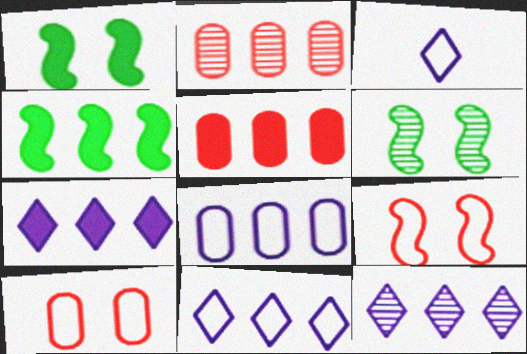[[1, 2, 3], 
[2, 4, 11], 
[3, 5, 6], 
[4, 5, 7], 
[7, 11, 12]]